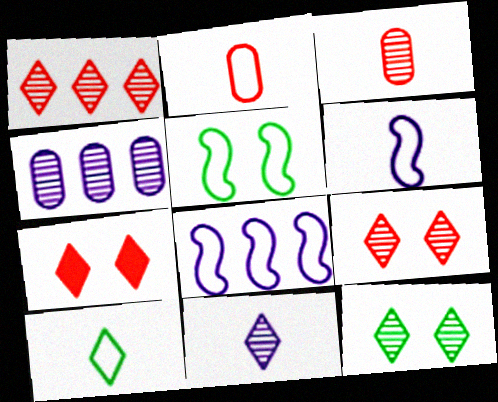[[1, 11, 12], 
[2, 6, 10]]